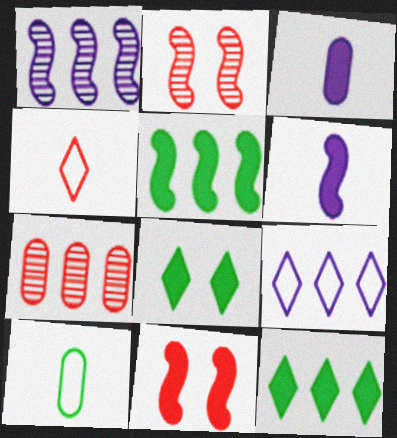[[3, 11, 12], 
[4, 7, 11], 
[5, 6, 11], 
[5, 7, 9]]